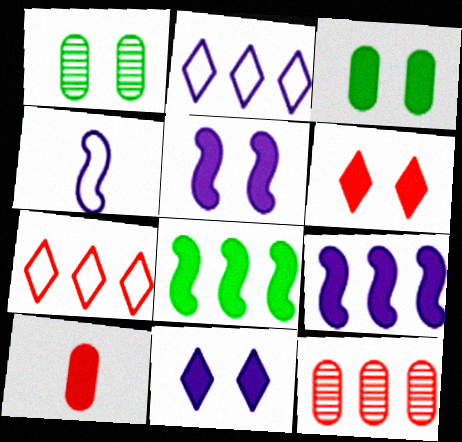[[2, 8, 12], 
[3, 5, 6], 
[8, 10, 11]]